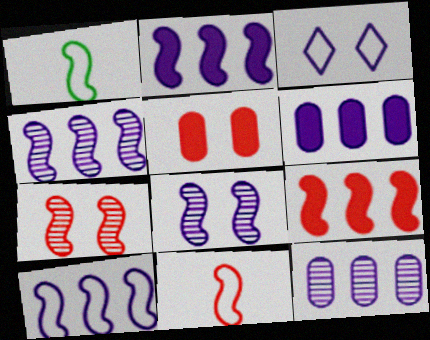[[1, 2, 7], 
[1, 8, 9], 
[2, 4, 10], 
[7, 9, 11]]